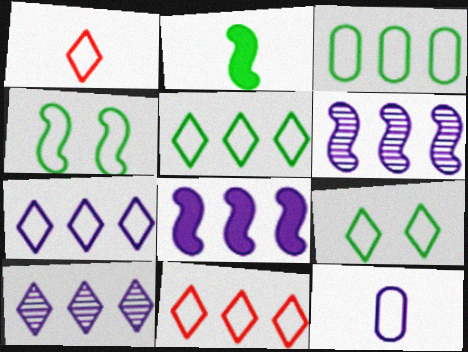[[1, 7, 9], 
[4, 11, 12], 
[5, 7, 11]]